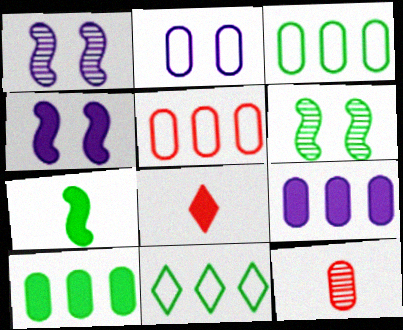[[1, 3, 8], 
[2, 10, 12], 
[4, 8, 10], 
[4, 11, 12]]